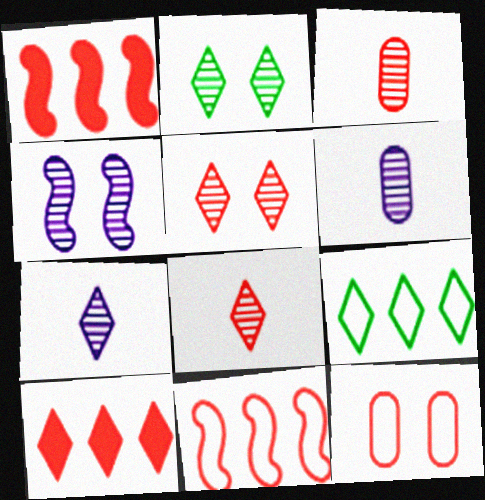[[1, 8, 12]]